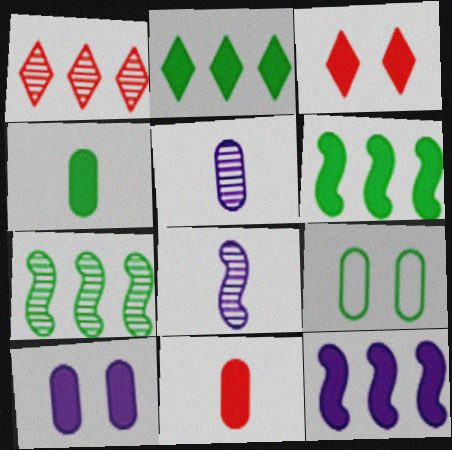[[3, 4, 12]]